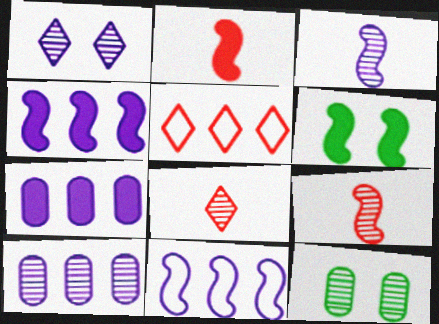[[1, 3, 10], 
[2, 4, 6], 
[6, 9, 11]]